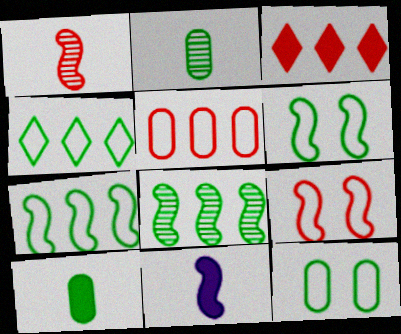[[8, 9, 11]]